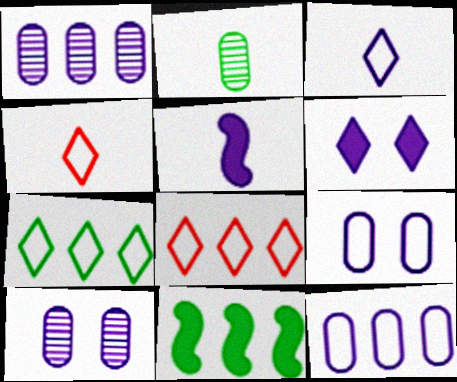[[1, 8, 11], 
[2, 4, 5], 
[4, 10, 11]]